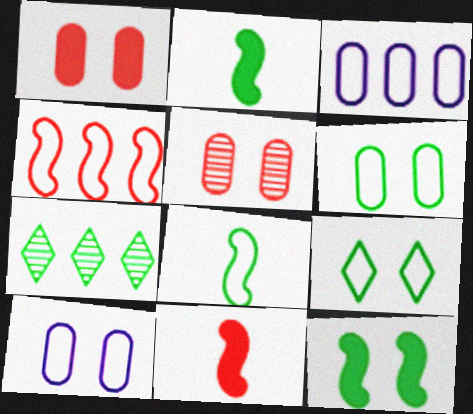[[2, 6, 7], 
[7, 10, 11]]